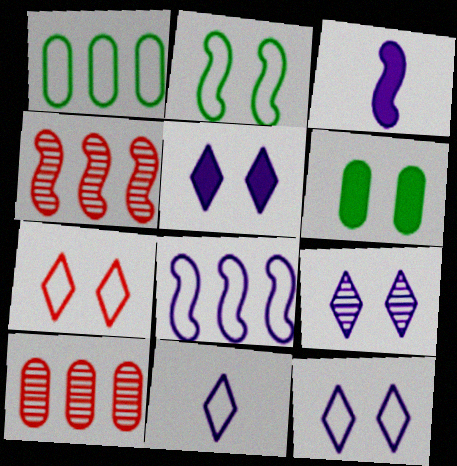[[2, 3, 4], 
[4, 6, 11], 
[5, 9, 12]]